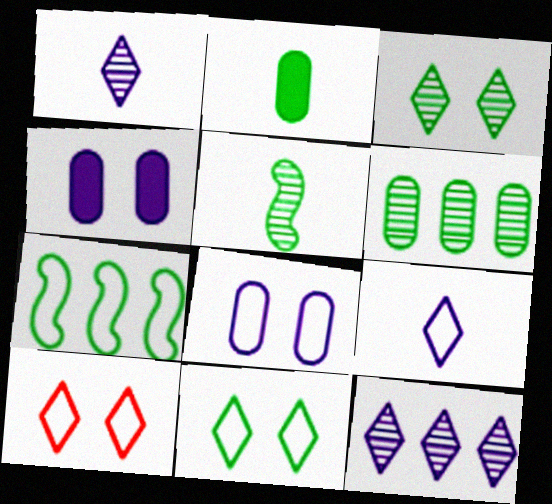[[2, 3, 7], 
[3, 5, 6]]